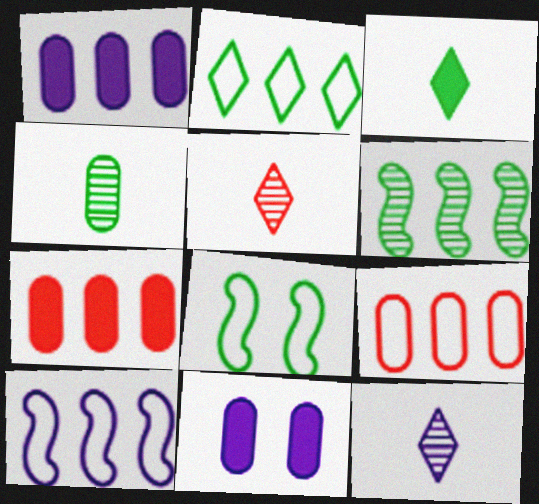[[1, 5, 8], 
[2, 9, 10], 
[4, 9, 11], 
[7, 8, 12], 
[10, 11, 12]]